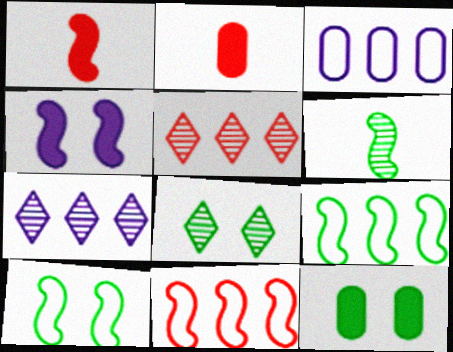[[1, 3, 8], 
[2, 7, 10], 
[4, 6, 11], 
[8, 10, 12]]